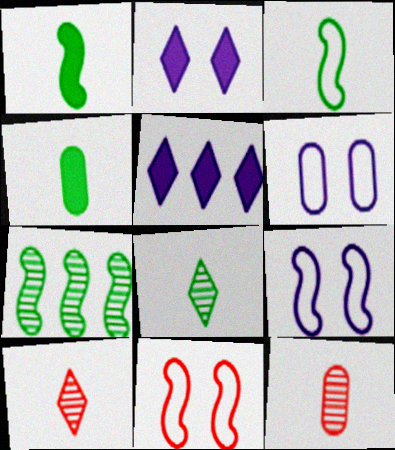[[3, 4, 8]]